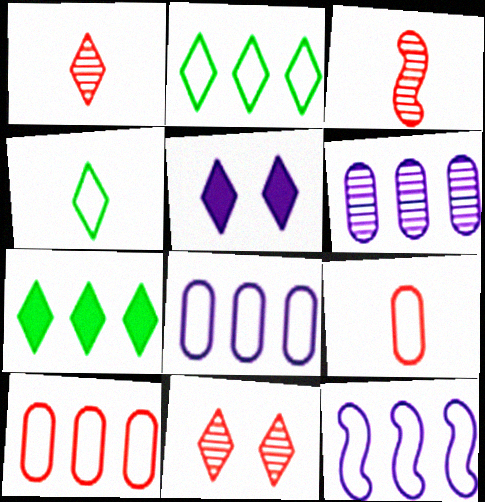[[1, 2, 5], 
[2, 10, 12]]